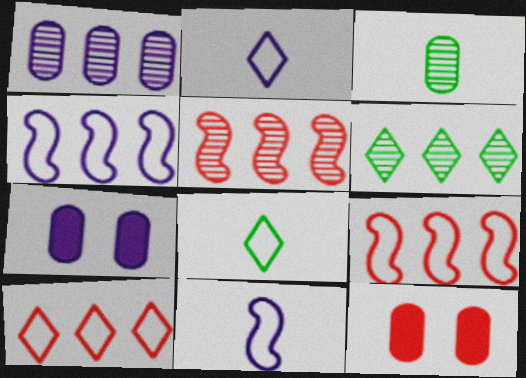[[1, 5, 6], 
[5, 7, 8], 
[6, 11, 12]]